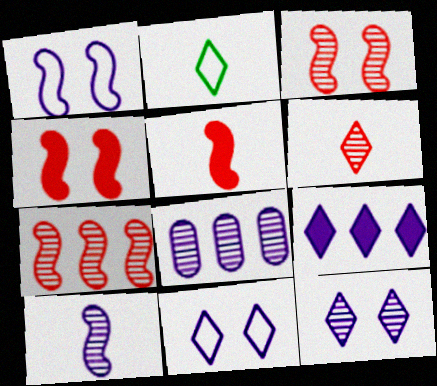[[2, 4, 8], 
[8, 10, 12]]